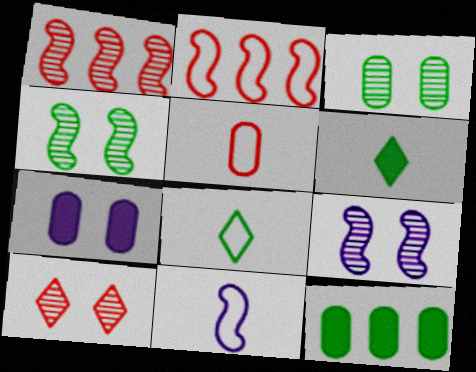[[1, 7, 8], 
[3, 9, 10], 
[4, 8, 12], 
[5, 8, 11], 
[10, 11, 12]]